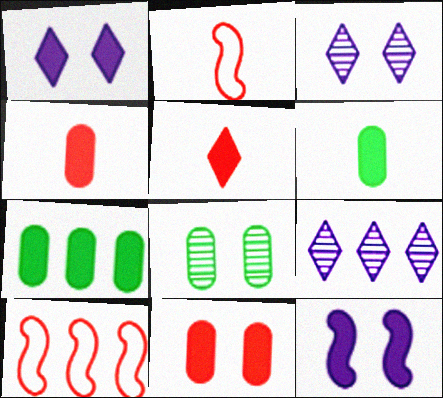[[2, 3, 7], 
[3, 6, 10], 
[5, 7, 12], 
[7, 9, 10]]